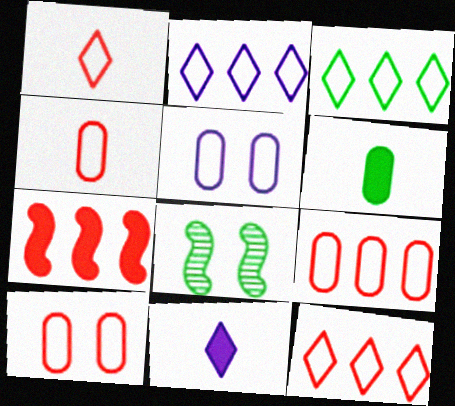[[2, 3, 12], 
[3, 6, 8], 
[4, 9, 10], 
[8, 9, 11]]